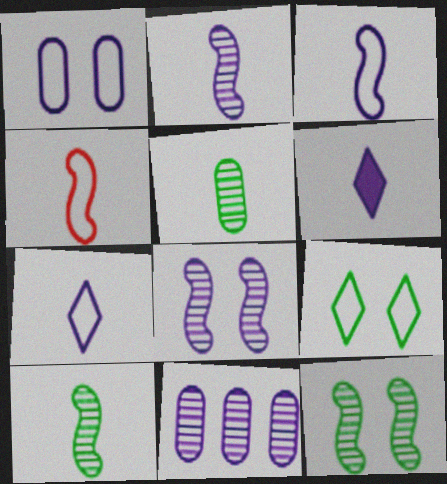[[4, 5, 6]]